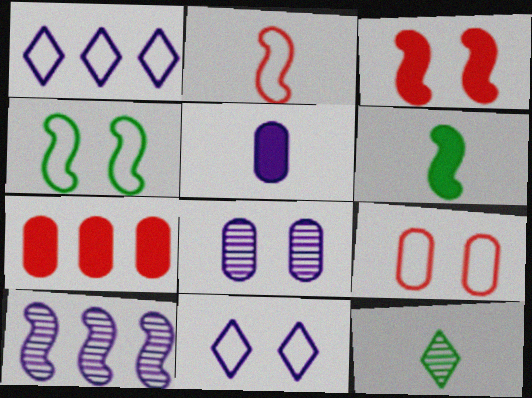[[2, 5, 12], 
[4, 9, 11], 
[5, 10, 11]]